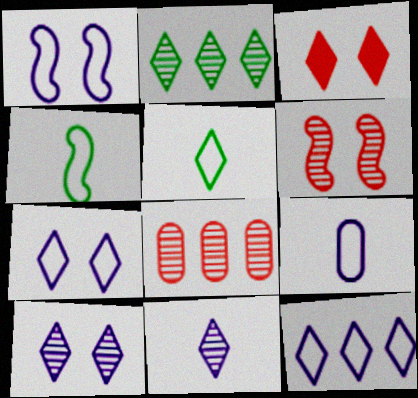[[1, 9, 12]]